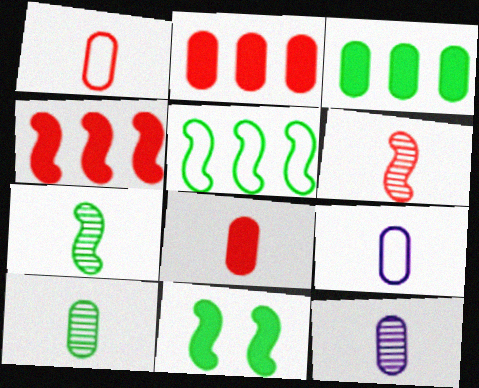[[5, 7, 11], 
[8, 9, 10]]